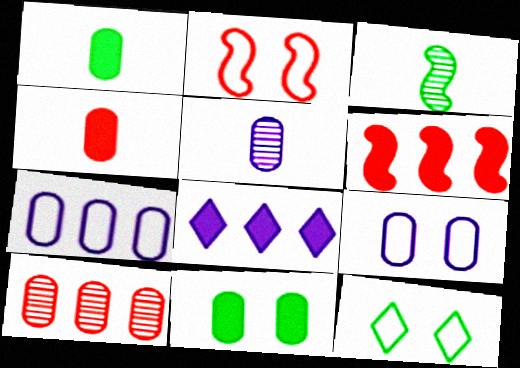[[1, 9, 10], 
[2, 9, 12], 
[5, 6, 12]]